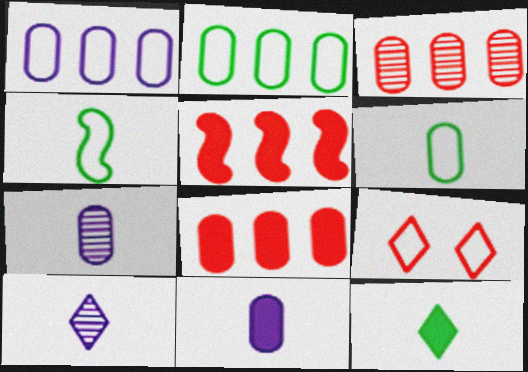[[1, 4, 9]]